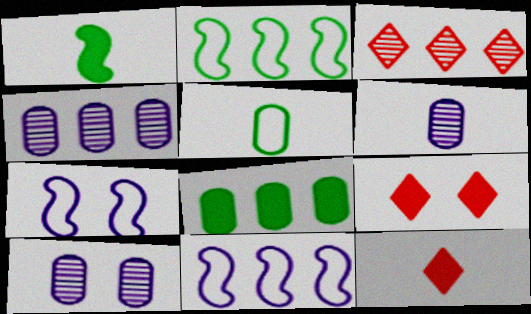[[2, 6, 9], 
[2, 10, 12], 
[3, 8, 11], 
[4, 6, 10]]